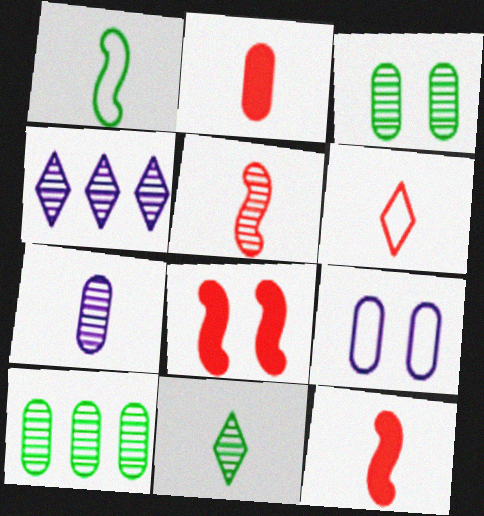[[2, 5, 6], 
[2, 9, 10], 
[3, 4, 5], 
[5, 7, 11]]